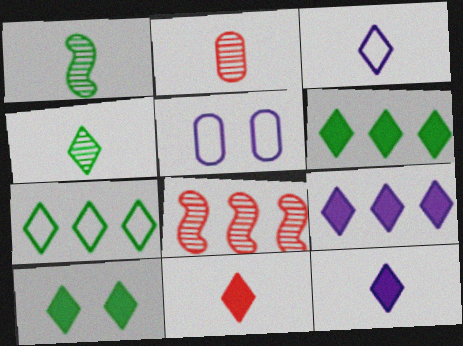[[3, 4, 11], 
[4, 7, 10], 
[9, 10, 11]]